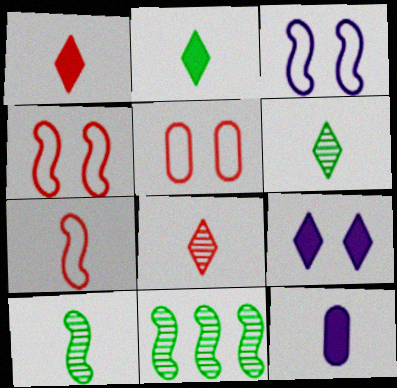[[6, 7, 12]]